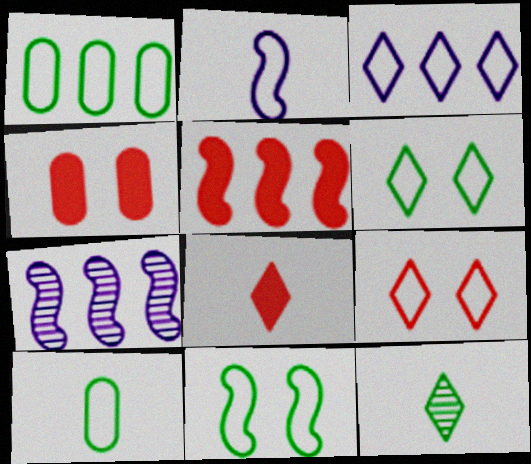[[1, 2, 9], 
[4, 5, 8]]